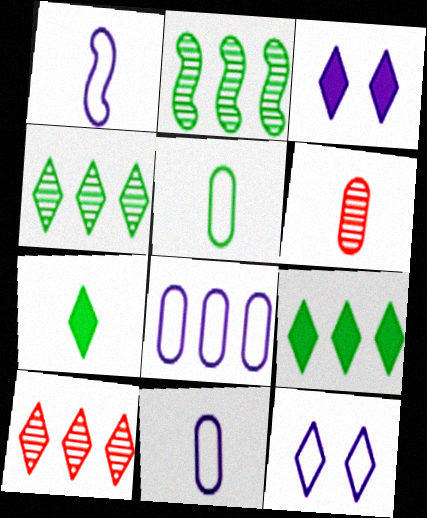[[1, 6, 7], 
[1, 8, 12], 
[7, 10, 12]]